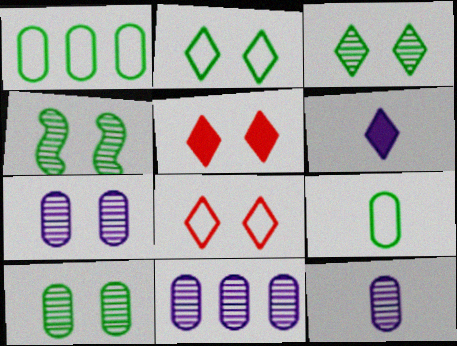[[3, 4, 10], 
[7, 11, 12]]